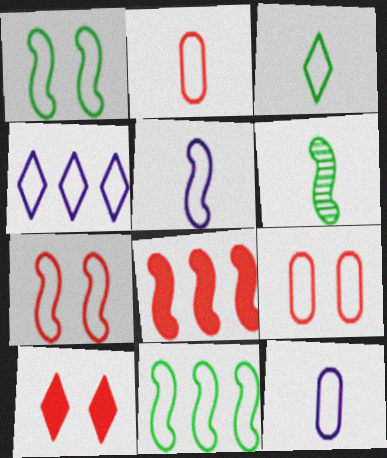[[1, 2, 4], 
[2, 3, 5], 
[5, 7, 11]]